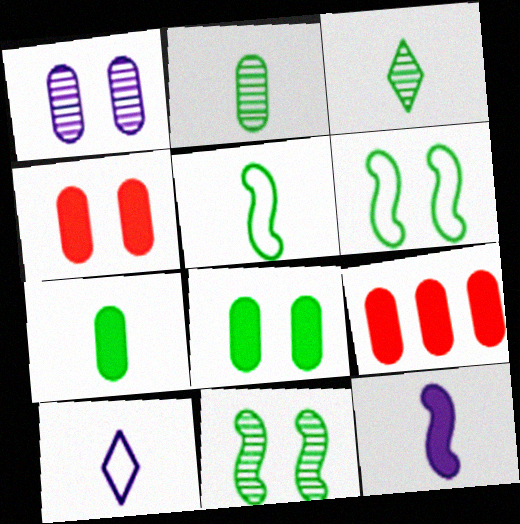[[3, 5, 7], 
[9, 10, 11]]